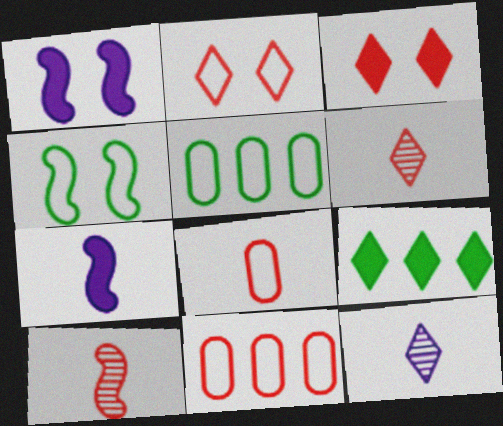[[1, 5, 6], 
[2, 9, 12], 
[3, 10, 11]]